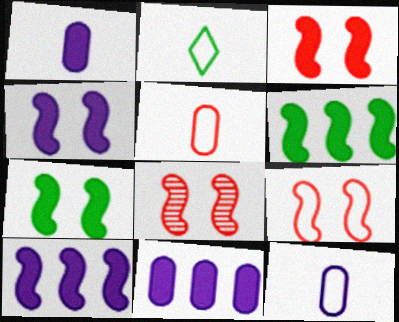[[2, 8, 11], 
[3, 4, 7], 
[3, 8, 9]]